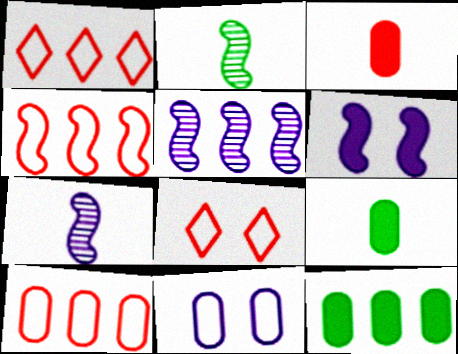[[1, 4, 10], 
[1, 5, 12], 
[2, 4, 6], 
[5, 8, 9], 
[7, 8, 12]]